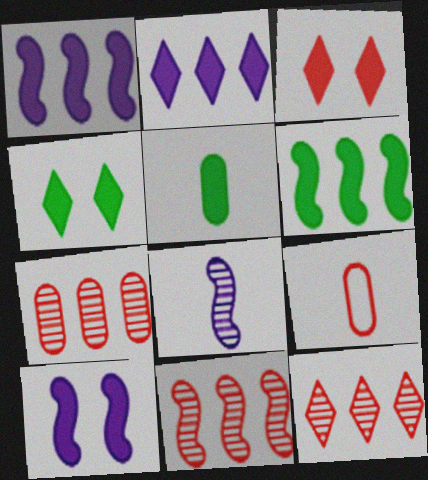[[1, 3, 5], 
[3, 9, 11], 
[4, 5, 6], 
[7, 11, 12]]